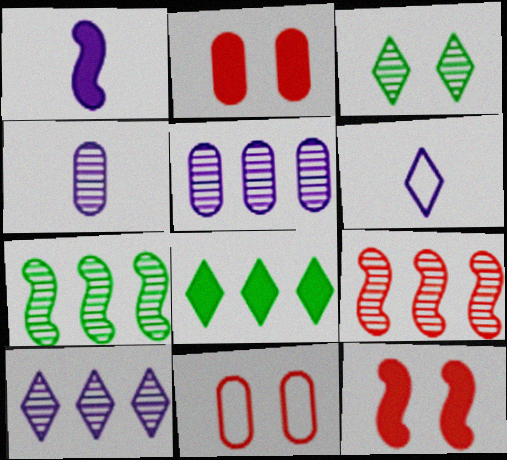[[1, 2, 8], 
[1, 4, 6], 
[2, 6, 7], 
[3, 4, 9]]